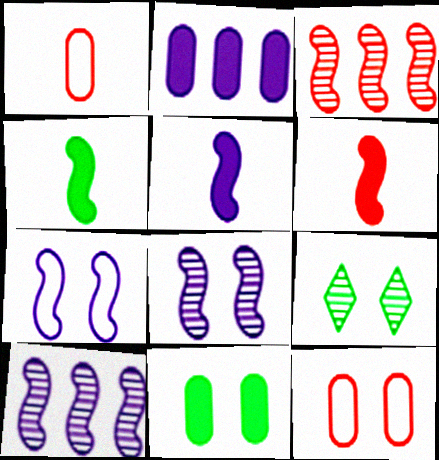[[3, 4, 7], 
[4, 5, 6], 
[5, 7, 10]]